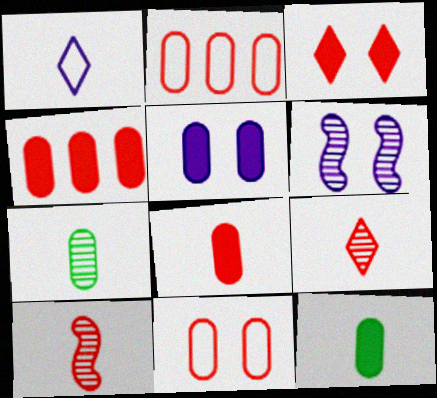[[1, 10, 12], 
[2, 3, 10], 
[2, 5, 7], 
[4, 5, 12]]